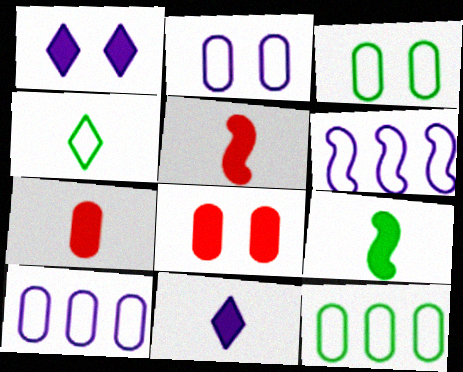[[7, 9, 11]]